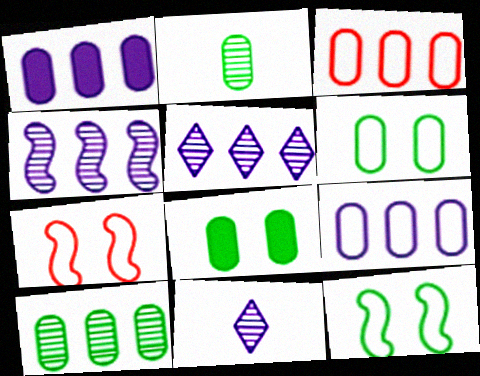[[1, 3, 10]]